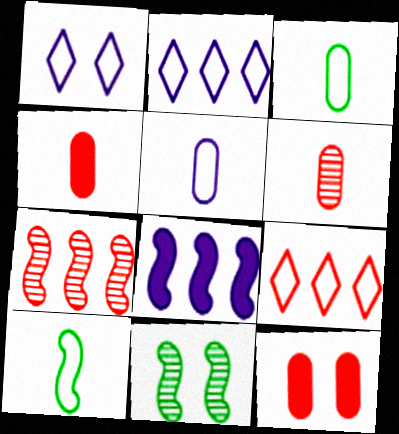[[1, 11, 12], 
[2, 4, 11]]